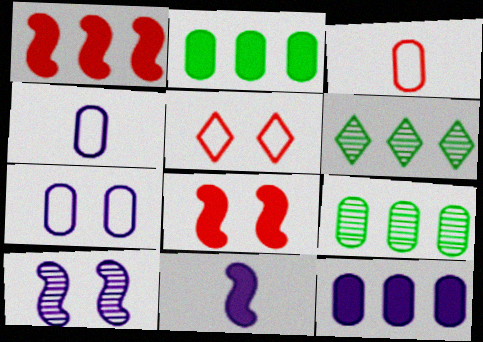[[4, 6, 8], 
[5, 9, 11]]